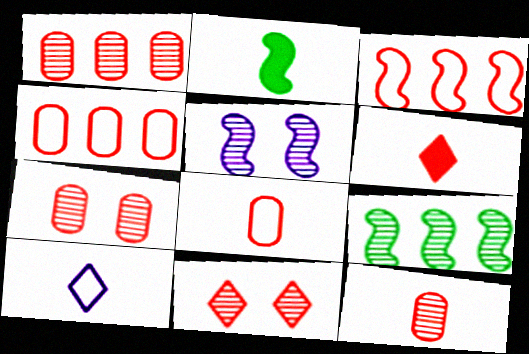[[1, 7, 12], 
[2, 3, 5], 
[2, 10, 12], 
[3, 6, 7]]